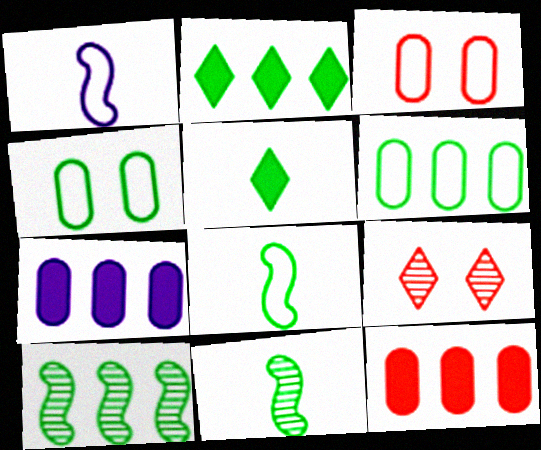[[2, 4, 11], 
[2, 6, 10], 
[4, 5, 10], 
[7, 8, 9]]